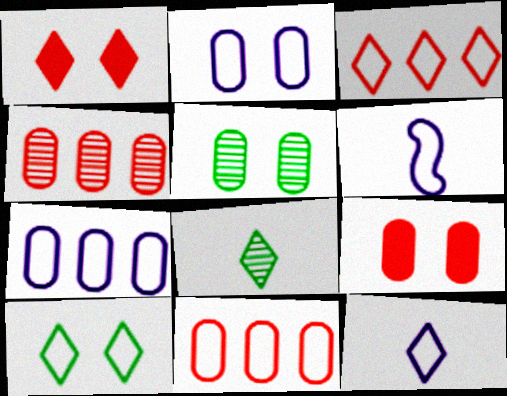[[2, 5, 9], 
[3, 10, 12], 
[6, 10, 11]]